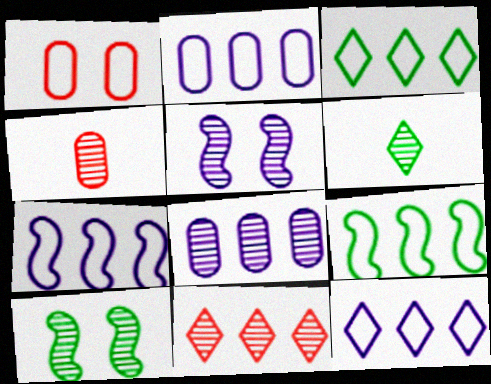[[2, 7, 12]]